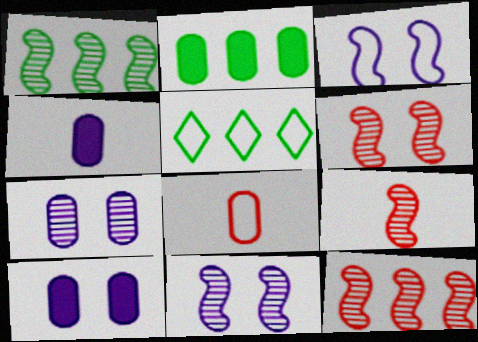[[1, 2, 5], 
[1, 9, 11], 
[2, 7, 8], 
[3, 5, 8], 
[4, 5, 6], 
[5, 9, 10], 
[6, 9, 12]]